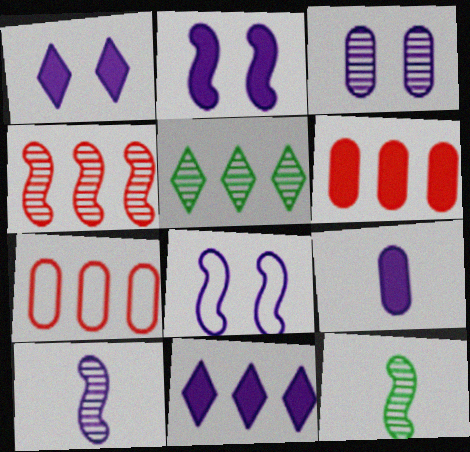[[1, 3, 8], 
[1, 7, 12], 
[2, 9, 11]]